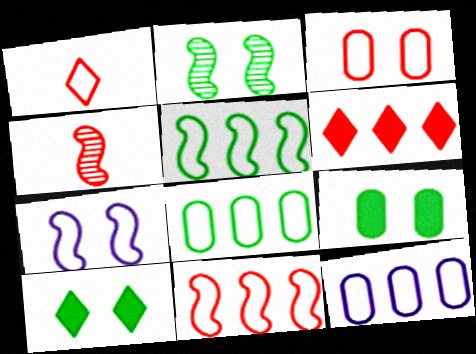[[1, 3, 11], 
[1, 7, 8], 
[3, 4, 6], 
[4, 10, 12]]